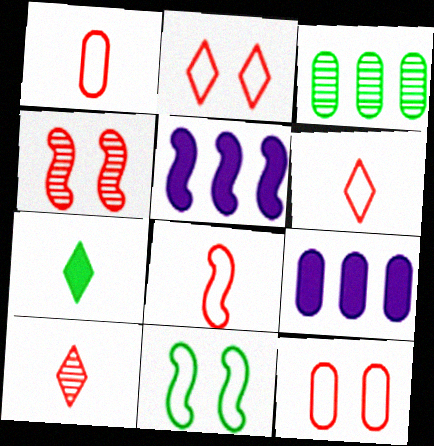[[1, 6, 8], 
[3, 7, 11], 
[9, 10, 11]]